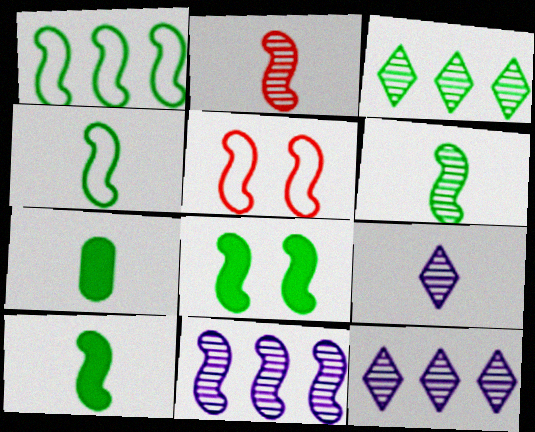[[1, 6, 8], 
[4, 6, 10], 
[5, 7, 12], 
[5, 10, 11]]